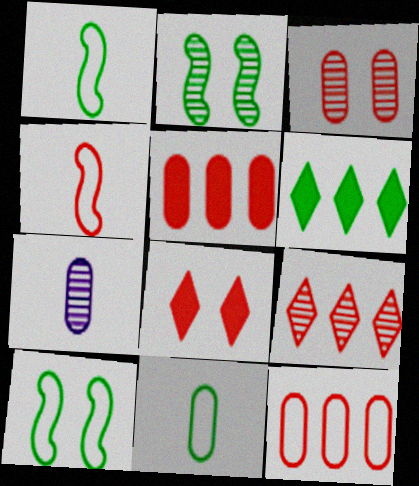[[2, 6, 11], 
[2, 7, 9]]